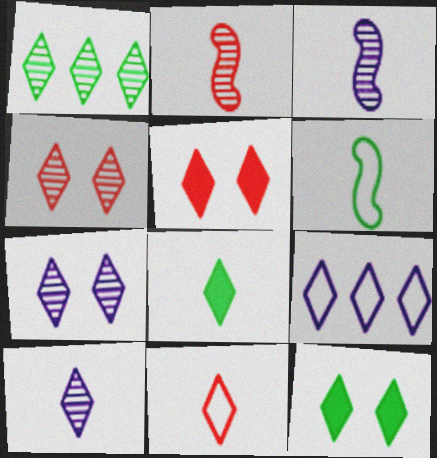[[1, 4, 10], 
[4, 8, 9], 
[8, 10, 11]]